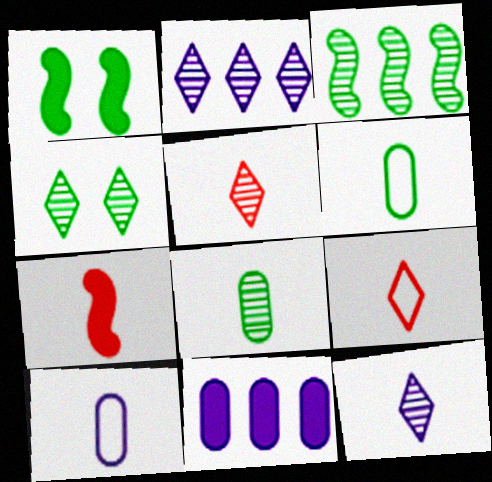[[2, 4, 5], 
[3, 4, 8], 
[6, 7, 12]]